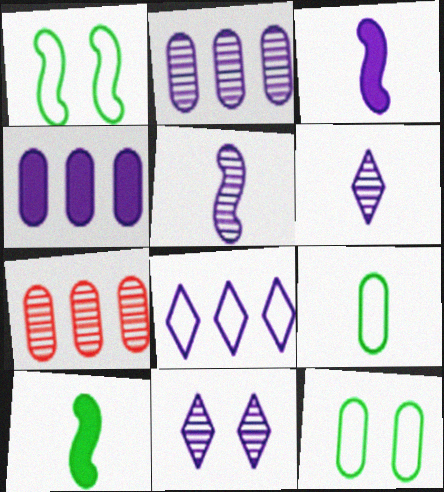[[2, 5, 11]]